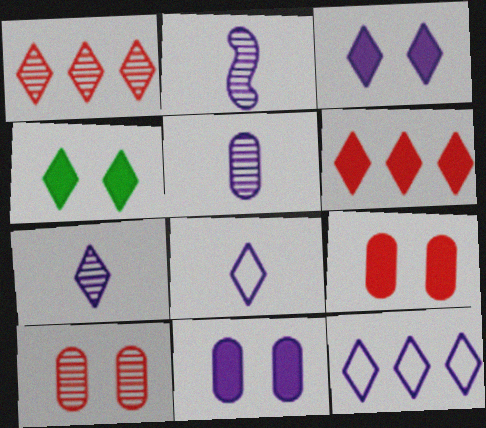[[1, 4, 8], 
[2, 5, 7], 
[2, 11, 12], 
[3, 7, 12]]